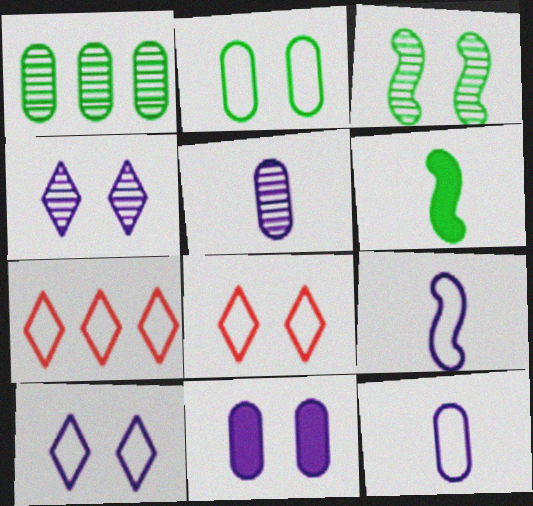[[2, 7, 9], 
[3, 8, 11]]